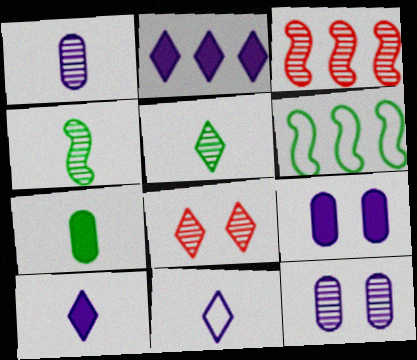[[3, 5, 12]]